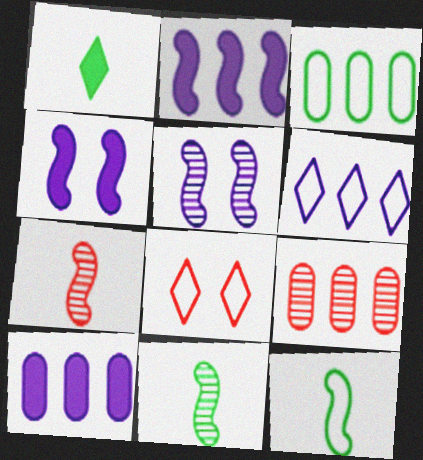[[3, 9, 10], 
[8, 10, 11]]